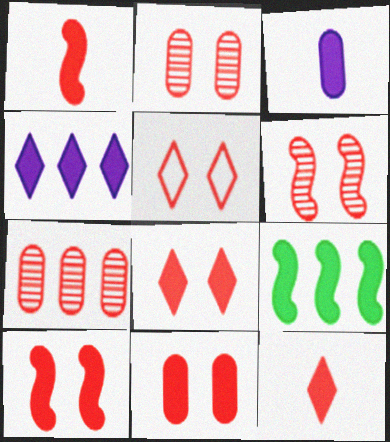[[1, 5, 7], 
[2, 5, 10], 
[3, 8, 9], 
[5, 6, 11], 
[8, 10, 11]]